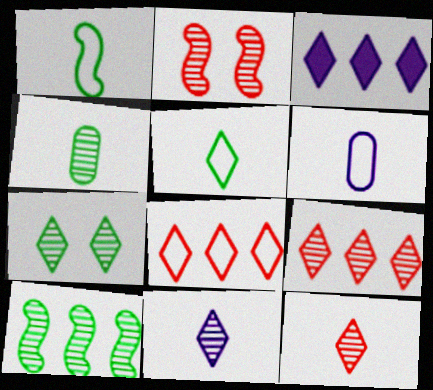[[4, 7, 10], 
[7, 9, 11]]